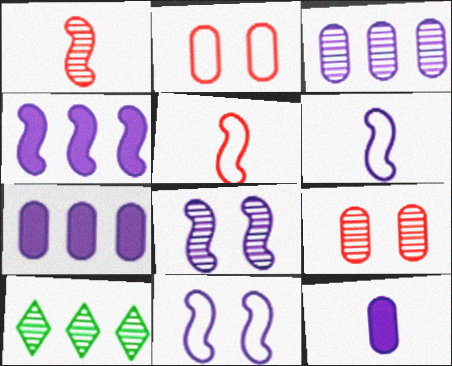[[4, 6, 8]]